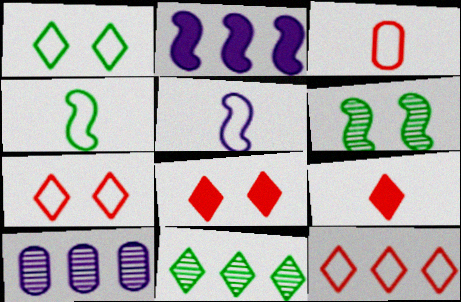[[4, 8, 10]]